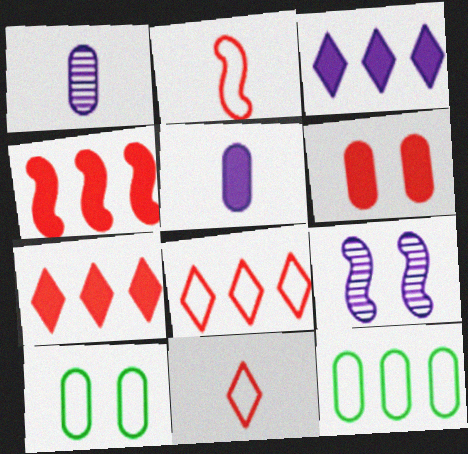[[1, 6, 12]]